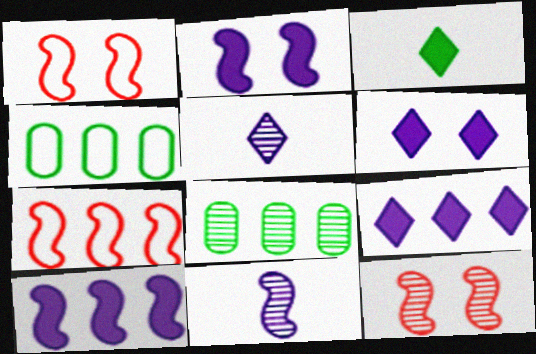[[5, 8, 12], 
[7, 8, 9]]